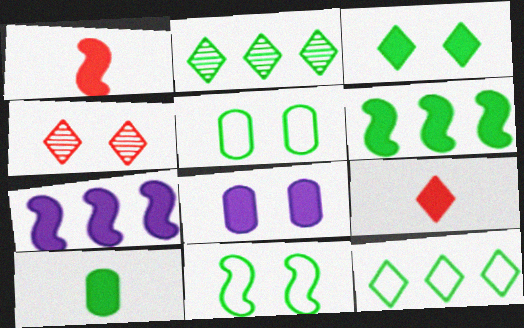[[2, 10, 11], 
[3, 6, 10], 
[4, 8, 11], 
[6, 8, 9]]